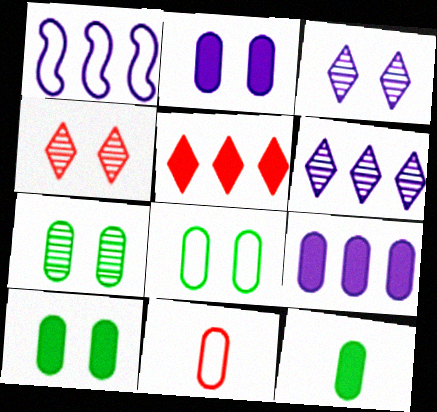[[1, 4, 12], 
[1, 6, 9], 
[7, 8, 10], 
[7, 9, 11]]